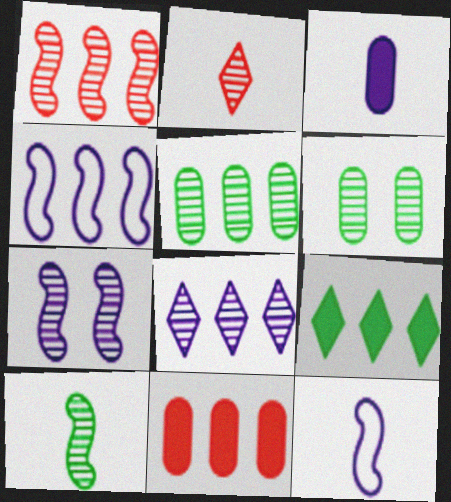[[1, 5, 8], 
[1, 7, 10], 
[2, 5, 7]]